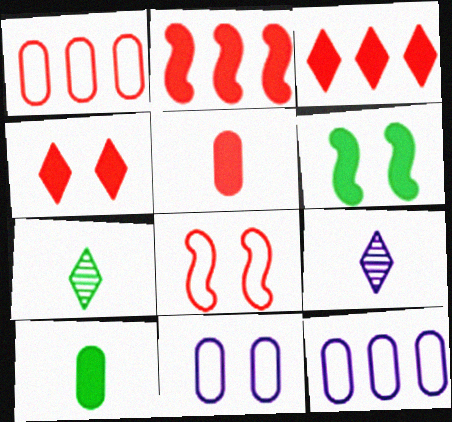[[1, 6, 9], 
[2, 4, 5], 
[2, 7, 11]]